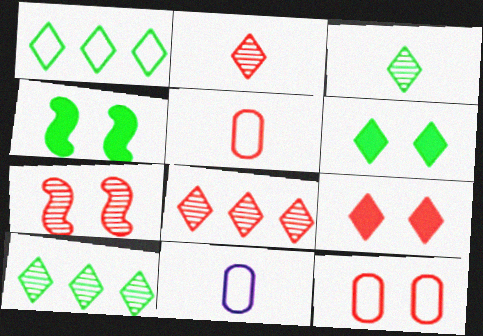[[1, 3, 6], 
[4, 8, 11], 
[7, 9, 12]]